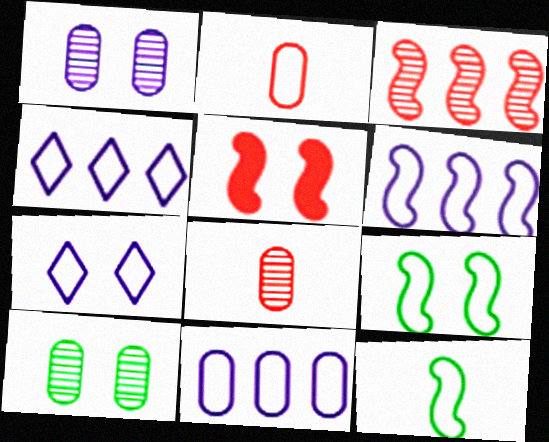[[2, 4, 9], 
[4, 6, 11], 
[5, 7, 10]]